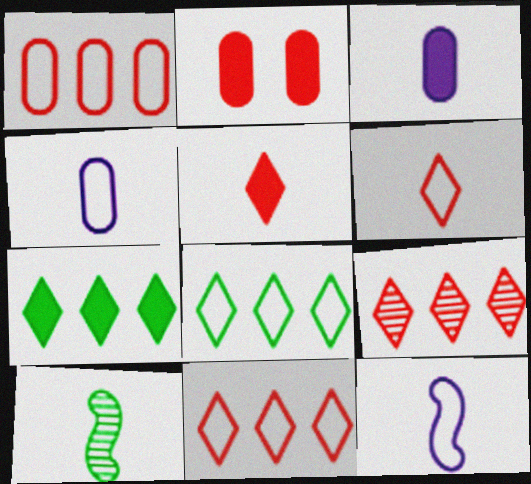[[3, 6, 10], 
[4, 5, 10]]